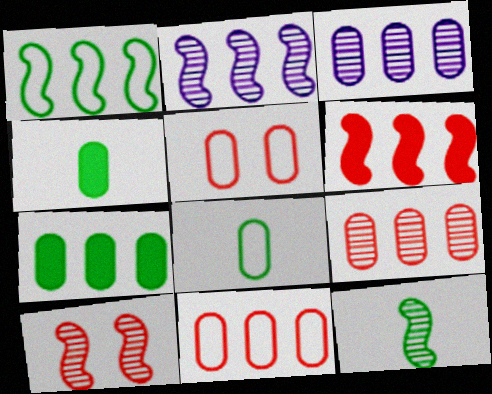[[1, 2, 6], 
[2, 10, 12], 
[3, 4, 5], 
[3, 7, 11]]